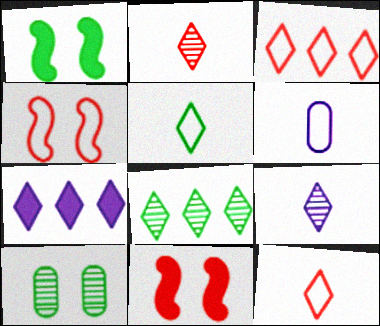[[3, 7, 8], 
[6, 8, 11]]